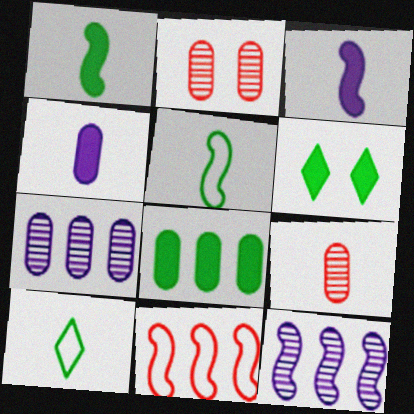[[1, 6, 8], 
[3, 9, 10]]